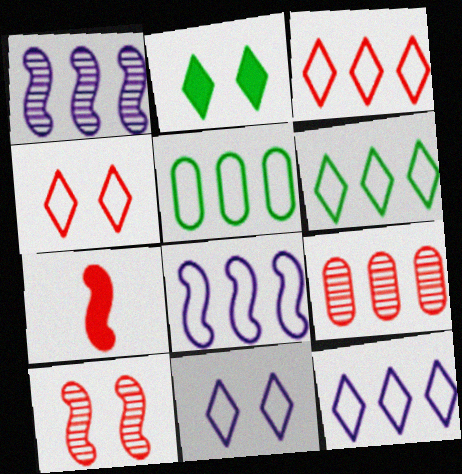[[3, 5, 8], 
[3, 6, 12], 
[4, 7, 9]]